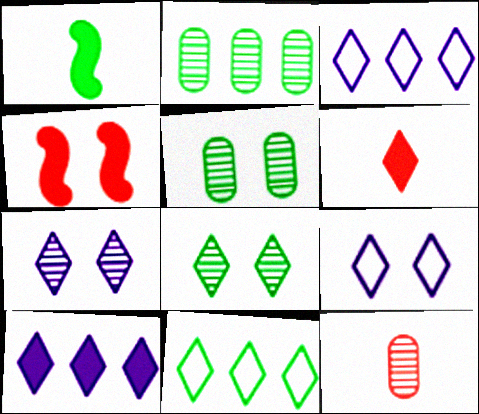[[1, 5, 11], 
[3, 6, 8], 
[4, 5, 9], 
[6, 7, 11]]